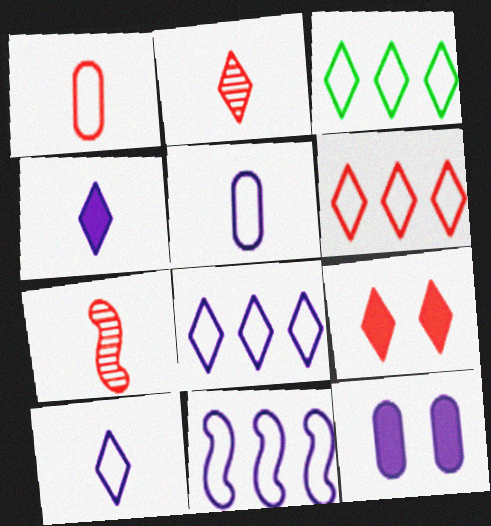[[2, 6, 9], 
[3, 6, 8], 
[3, 7, 12]]